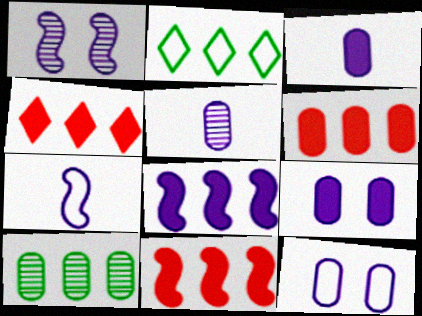[[1, 7, 8], 
[4, 6, 11]]